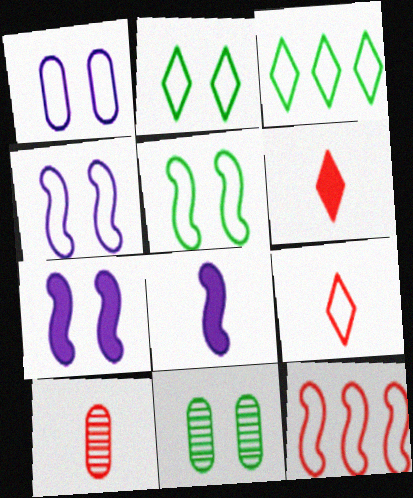[[3, 7, 10]]